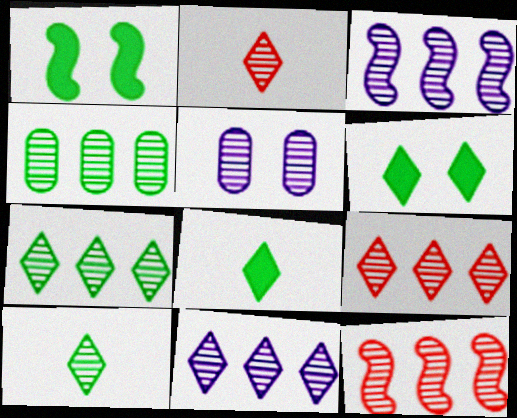[[3, 4, 9], 
[4, 11, 12], 
[5, 10, 12], 
[7, 9, 11]]